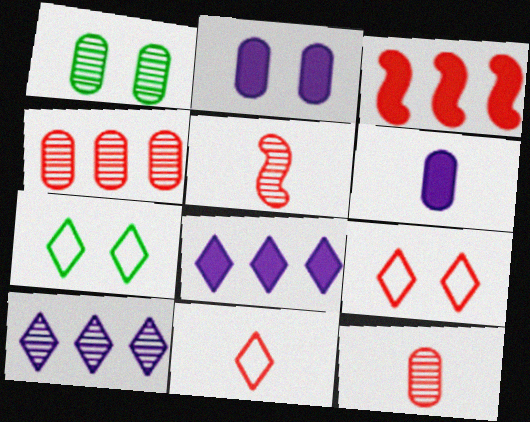[[1, 5, 10], 
[3, 9, 12]]